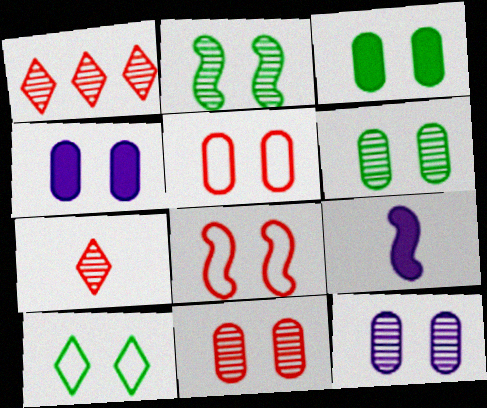[[2, 3, 10], 
[3, 5, 12], 
[4, 5, 6], 
[6, 11, 12]]